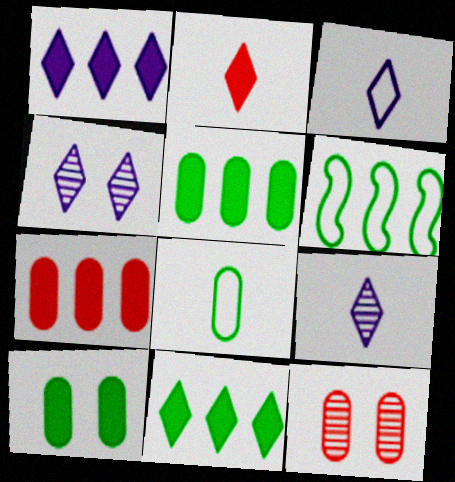[[1, 3, 4]]